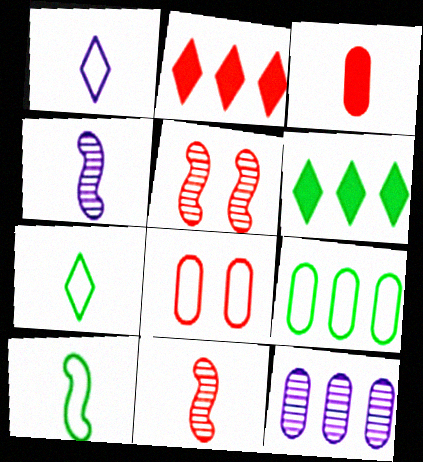[[2, 8, 11], 
[3, 4, 7], 
[4, 6, 8]]